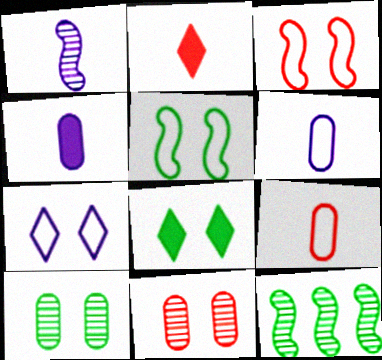[[5, 8, 10]]